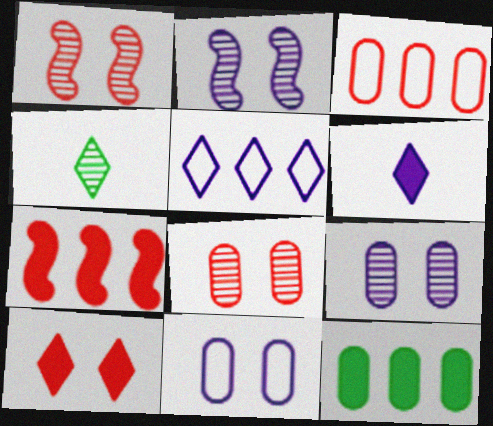[[4, 5, 10], 
[4, 7, 11]]